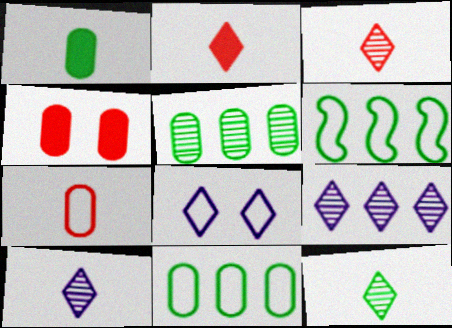[[3, 10, 12], 
[4, 6, 10], 
[6, 7, 8]]